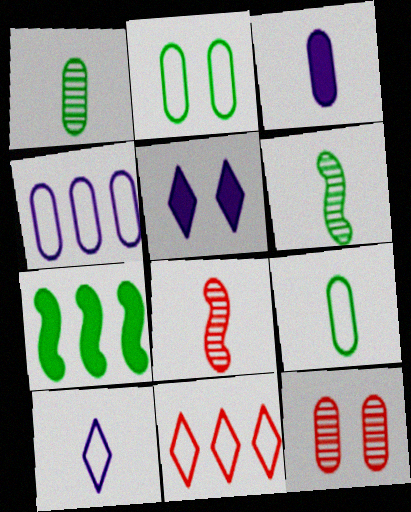[[7, 10, 12]]